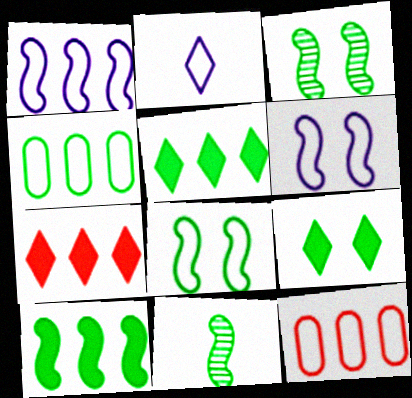[[2, 8, 12], 
[4, 9, 11], 
[8, 10, 11]]